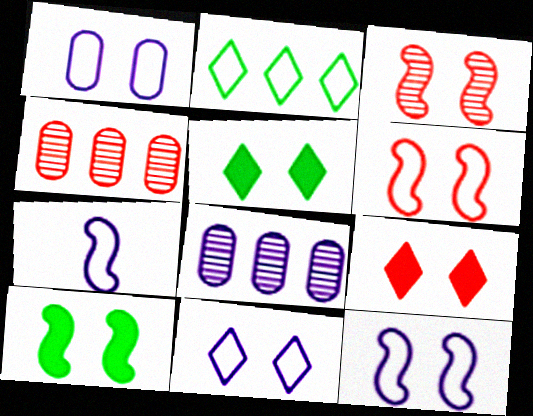[[1, 3, 5], 
[1, 11, 12], 
[3, 10, 12], 
[4, 5, 7]]